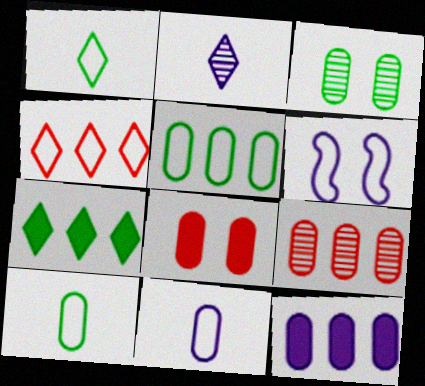[[2, 6, 12], 
[4, 6, 10], 
[5, 9, 12]]